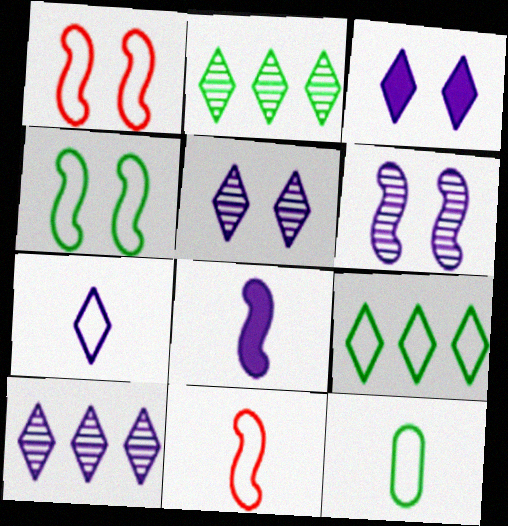[[3, 7, 10], 
[4, 9, 12], 
[7, 11, 12]]